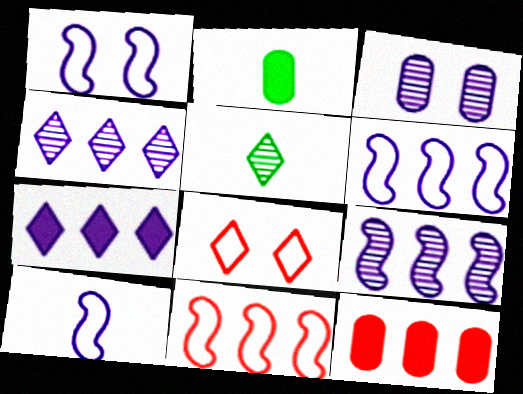[[1, 5, 12], 
[1, 6, 10], 
[2, 8, 9], 
[3, 7, 10], 
[5, 7, 8]]